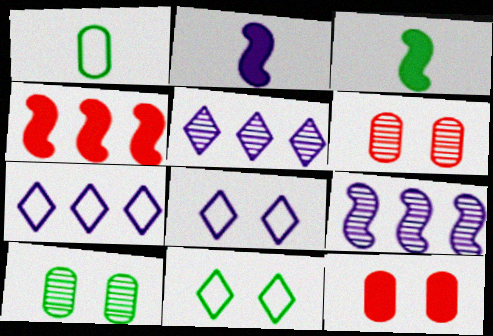[[3, 6, 7]]